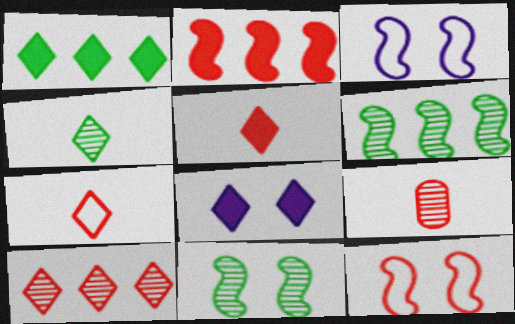[[1, 3, 9], 
[1, 5, 8]]